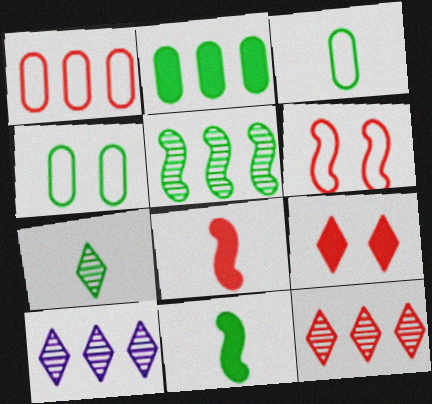[[3, 7, 11], 
[4, 8, 10]]